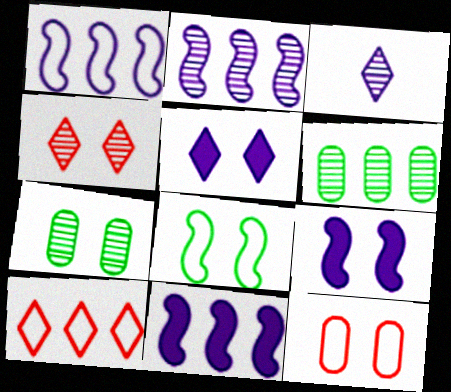[[1, 2, 11], 
[6, 10, 11]]